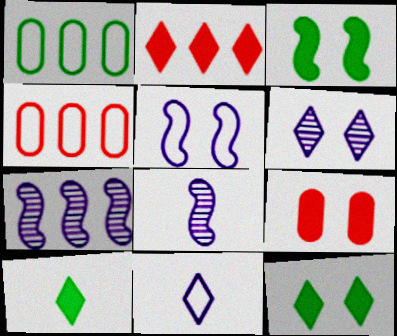[[1, 2, 7], 
[4, 8, 12]]